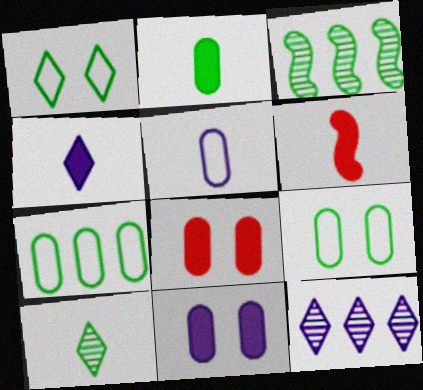[[1, 2, 3], 
[2, 4, 6], 
[5, 6, 10], 
[6, 9, 12]]